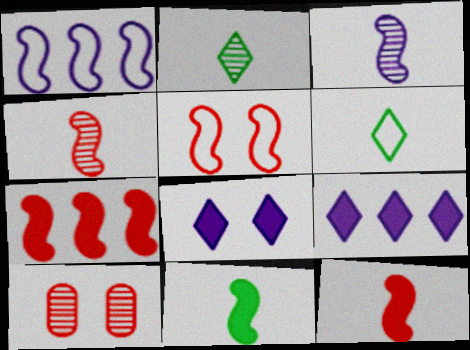[[4, 5, 7]]